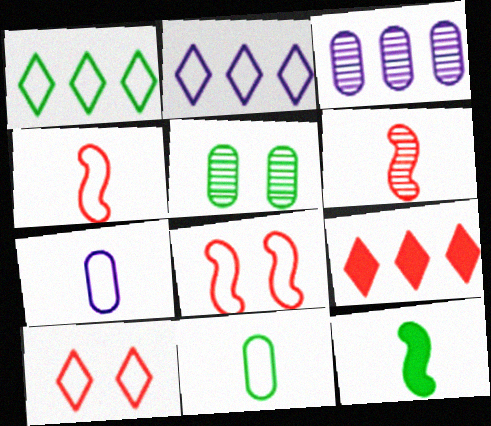[[1, 5, 12], 
[1, 7, 8], 
[2, 8, 11], 
[3, 10, 12]]